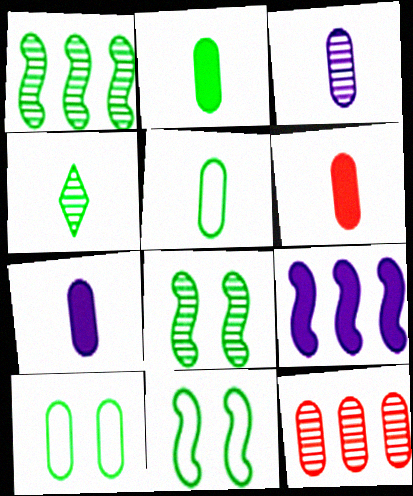[[2, 6, 7], 
[3, 5, 6], 
[7, 10, 12]]